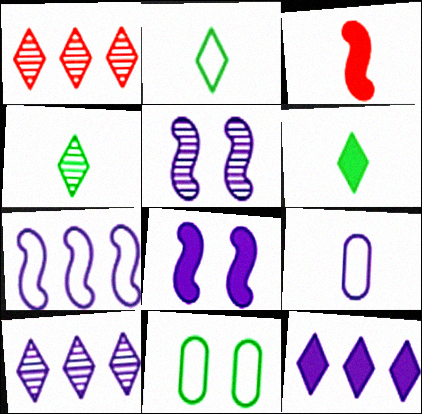[[2, 4, 6], 
[3, 4, 9], 
[3, 10, 11], 
[5, 9, 12], 
[8, 9, 10]]